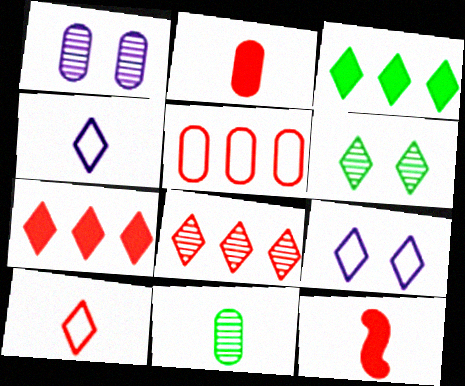[[4, 6, 7], 
[4, 11, 12]]